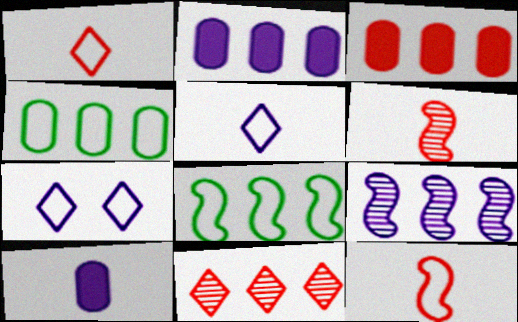[[2, 8, 11], 
[4, 7, 12], 
[7, 9, 10]]